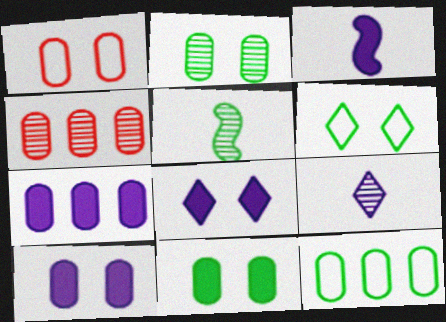[[1, 2, 10], 
[3, 4, 6], 
[3, 7, 8], 
[4, 7, 12]]